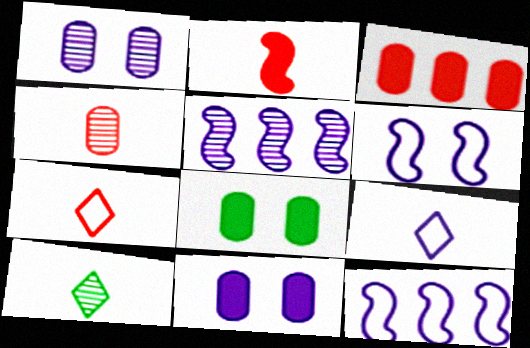[[2, 4, 7], 
[3, 6, 10], 
[5, 7, 8], 
[5, 9, 11]]